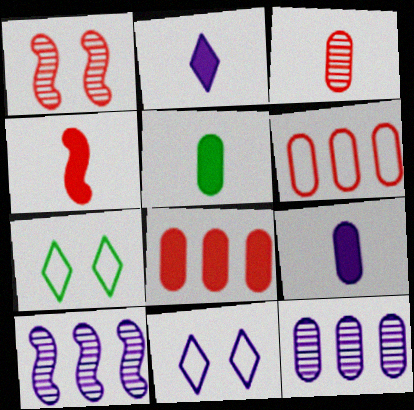[[2, 4, 5], 
[4, 7, 12], 
[9, 10, 11]]